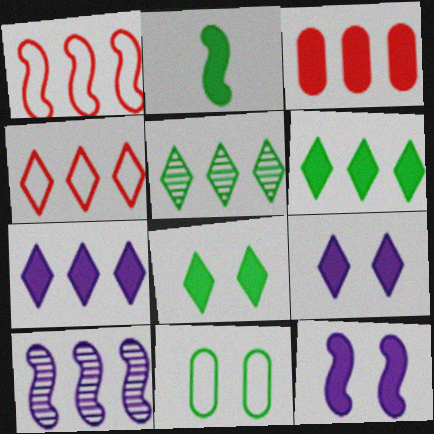[[2, 3, 9], 
[2, 5, 11], 
[4, 5, 7]]